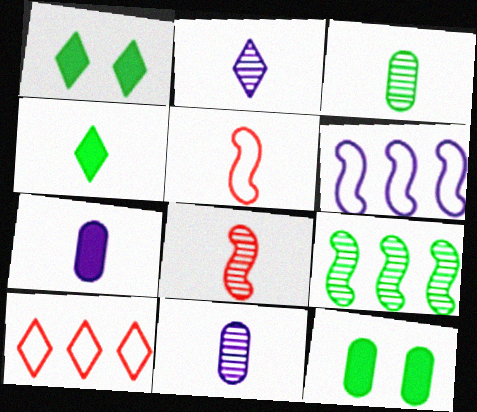[[1, 2, 10], 
[2, 3, 8], 
[4, 5, 11]]